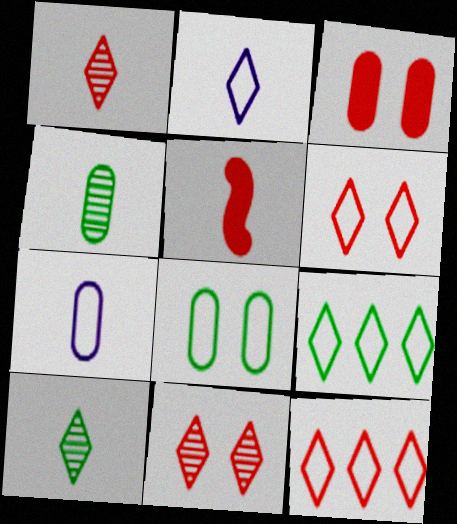[[2, 4, 5], 
[2, 6, 9], 
[5, 7, 10]]